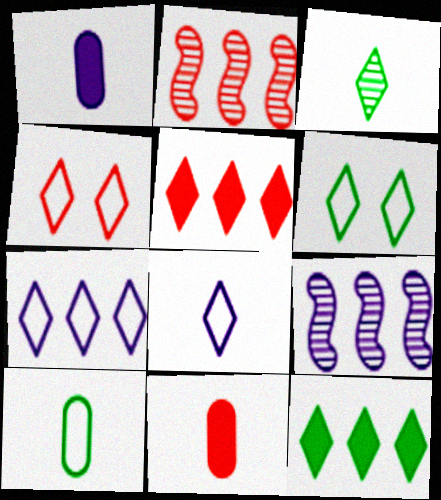[[1, 2, 6], 
[2, 4, 11], 
[3, 6, 12], 
[6, 9, 11]]